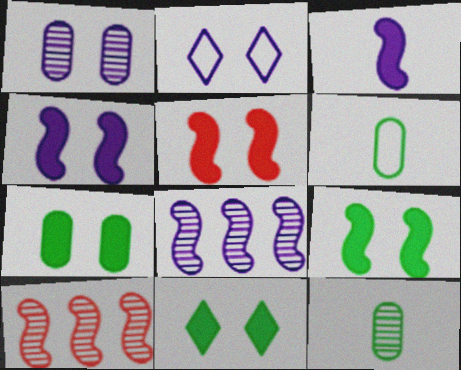[[1, 2, 4], 
[4, 5, 9], 
[7, 9, 11]]